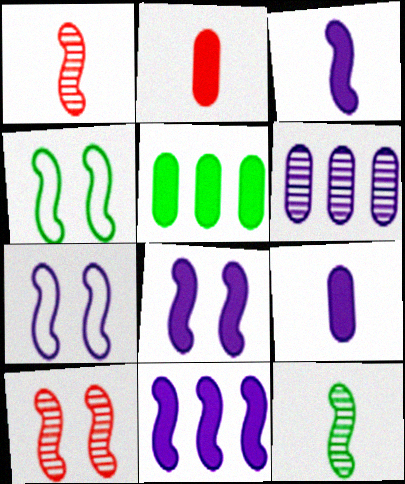[[1, 4, 11], 
[3, 8, 11], 
[4, 8, 10]]